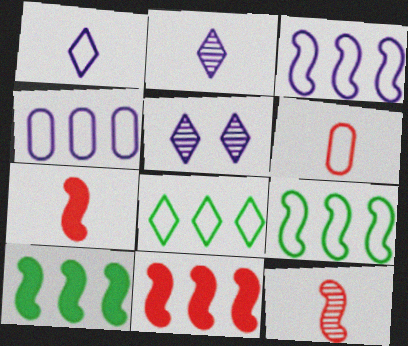[[5, 6, 10]]